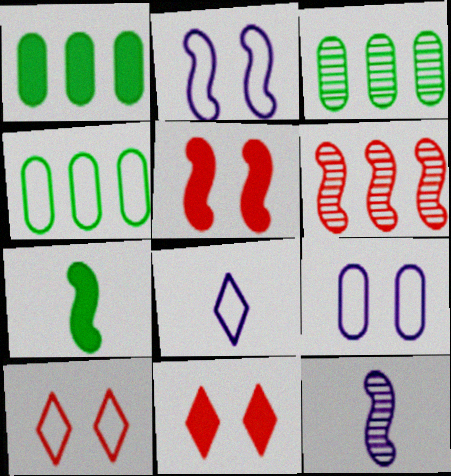[[1, 3, 4], 
[1, 10, 12], 
[2, 6, 7], 
[3, 5, 8], 
[4, 11, 12]]